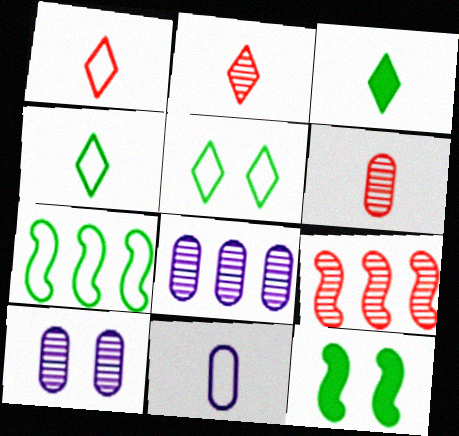[[1, 8, 12]]